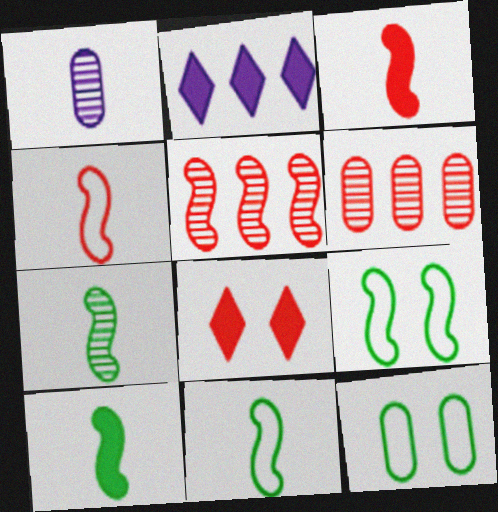[[4, 6, 8], 
[7, 10, 11]]